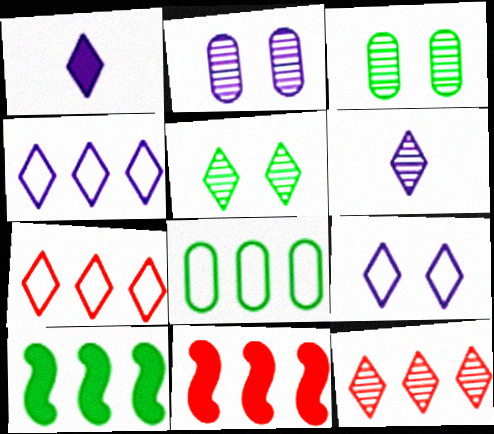[[1, 5, 7], 
[5, 6, 12]]